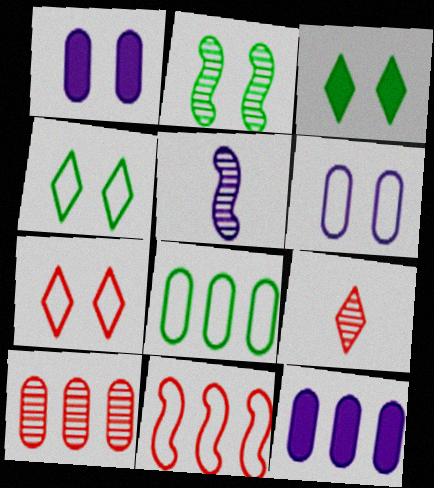[[1, 2, 7], 
[8, 10, 12]]